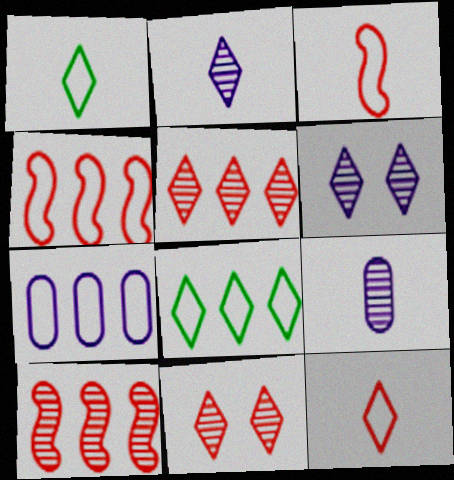[[4, 7, 8]]